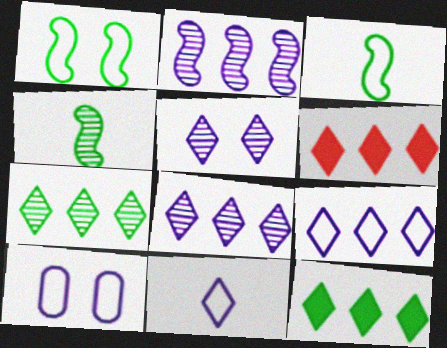[[4, 6, 10], 
[6, 7, 9]]